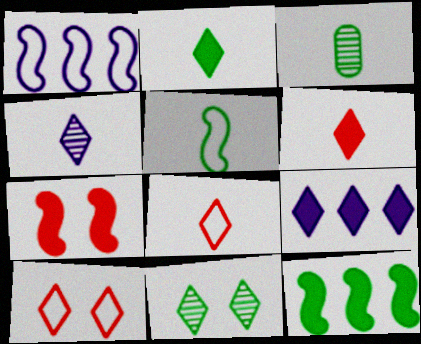[[2, 3, 5], 
[2, 4, 8], 
[8, 9, 11]]